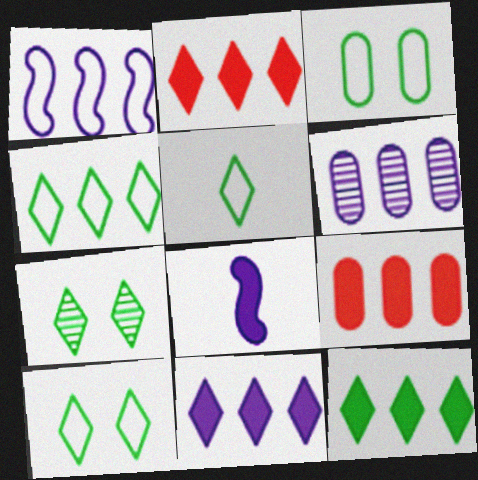[[1, 6, 11], 
[2, 11, 12], 
[4, 5, 10], 
[5, 7, 12]]